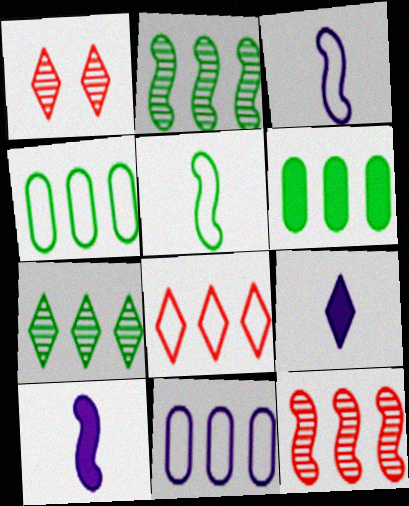[[1, 3, 6], 
[1, 4, 10]]